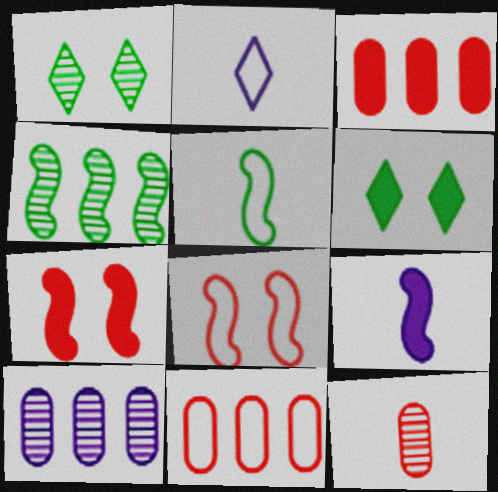[[1, 9, 11], 
[3, 6, 9], 
[4, 8, 9]]